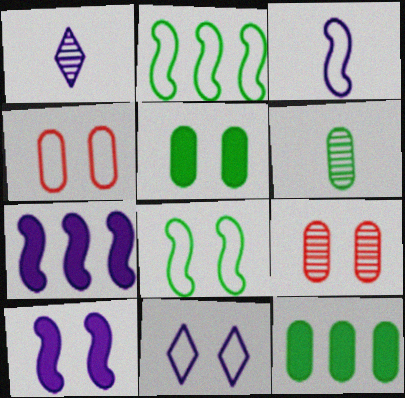[[4, 8, 11]]